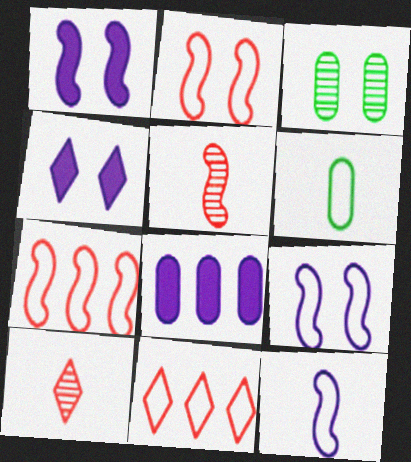[[2, 3, 4], 
[6, 9, 11]]